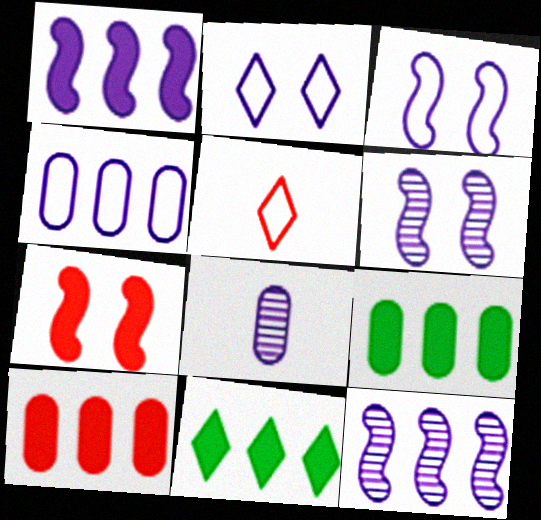[[1, 2, 8], 
[1, 10, 11], 
[5, 6, 9]]